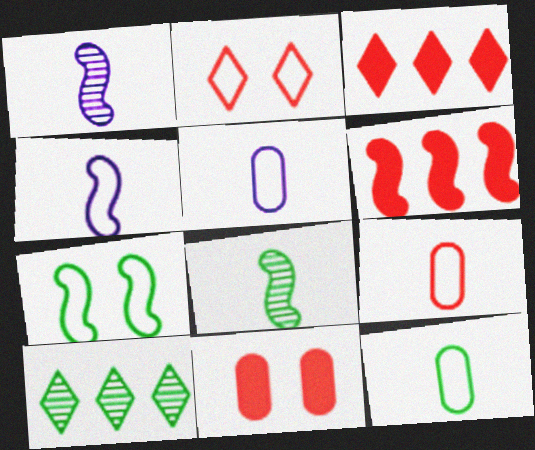[[1, 6, 7], 
[4, 10, 11], 
[5, 9, 12]]